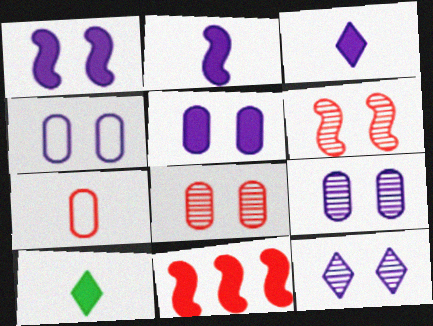[[1, 4, 12], 
[4, 5, 9], 
[5, 10, 11]]